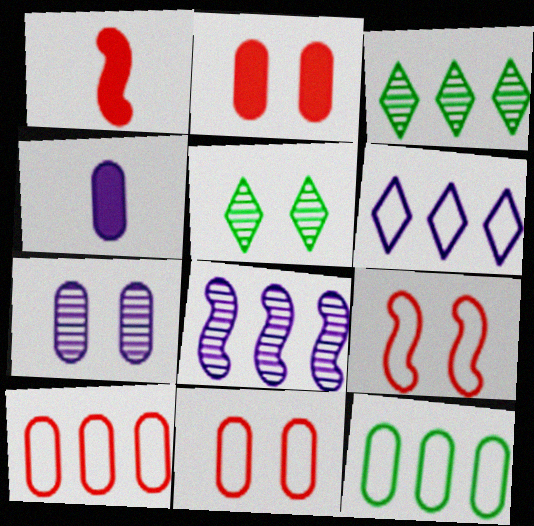[[3, 4, 9]]